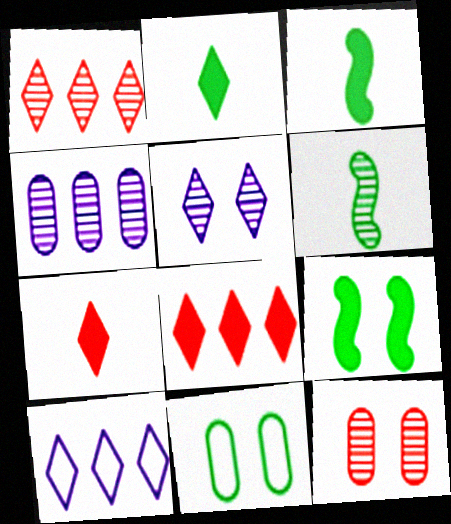[[3, 10, 12]]